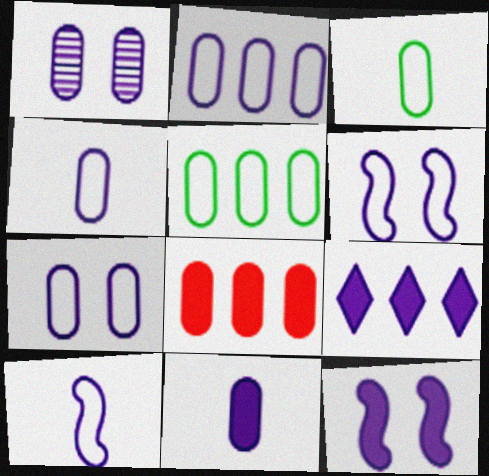[[1, 2, 11], 
[1, 3, 8], 
[1, 9, 10], 
[2, 4, 7], 
[9, 11, 12]]